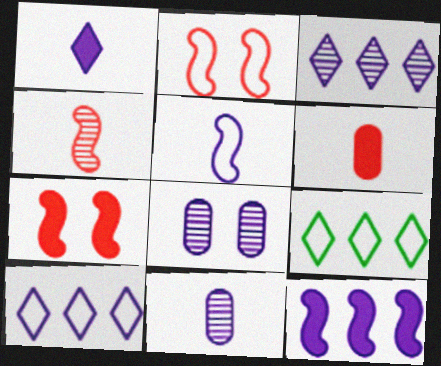[[1, 5, 11], 
[7, 9, 11]]